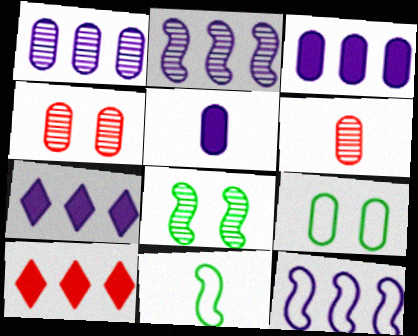[[1, 7, 12], 
[3, 6, 9], 
[4, 7, 11]]